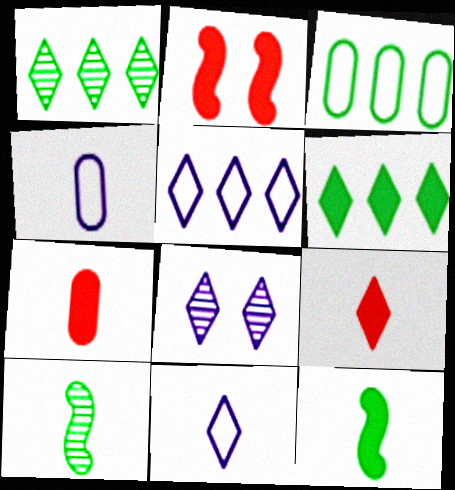[[1, 2, 4], 
[4, 9, 10], 
[7, 10, 11]]